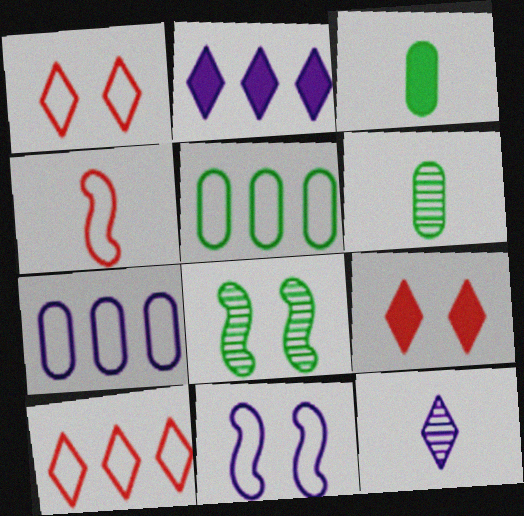[[3, 4, 12]]